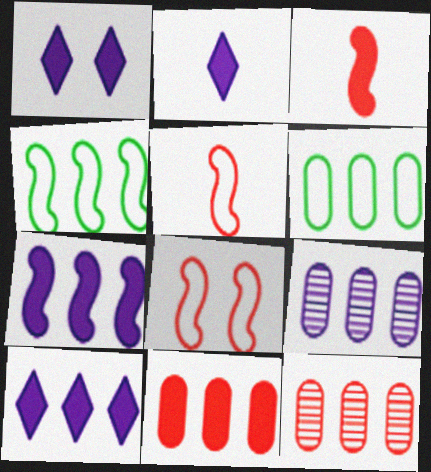[[1, 2, 10], 
[4, 10, 12], 
[6, 9, 11]]